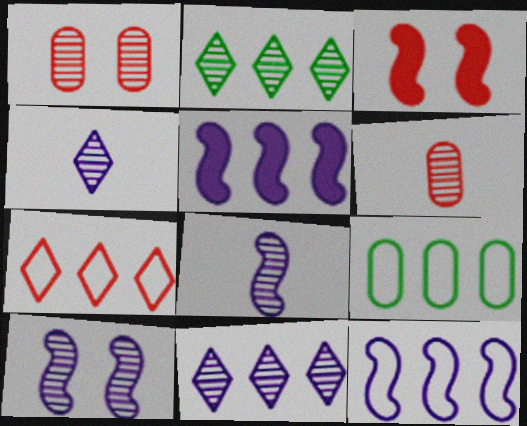[[1, 2, 8], 
[2, 6, 10], 
[3, 4, 9], 
[3, 6, 7], 
[7, 9, 12]]